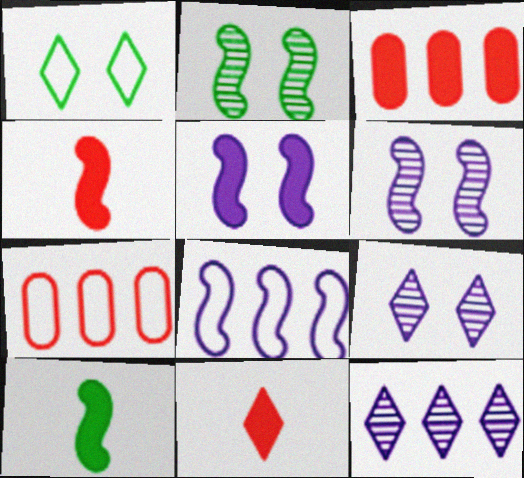[[1, 11, 12], 
[2, 4, 8], 
[7, 9, 10]]